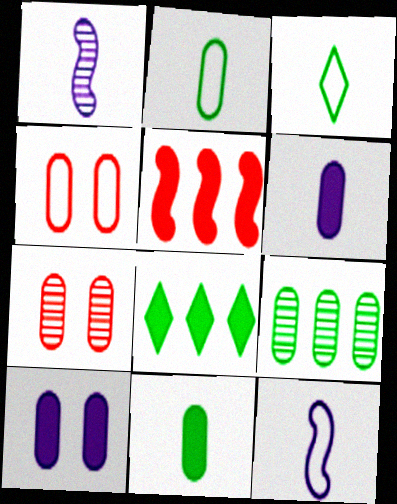[[1, 4, 8], 
[4, 6, 9], 
[7, 8, 12]]